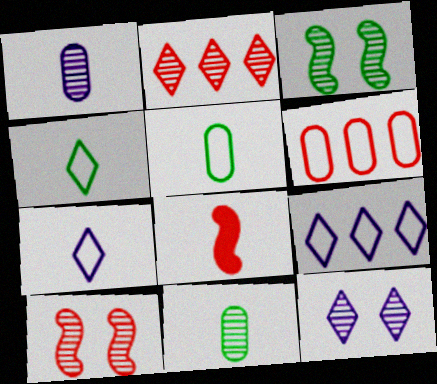[[1, 2, 3], 
[1, 4, 8], 
[7, 8, 11]]